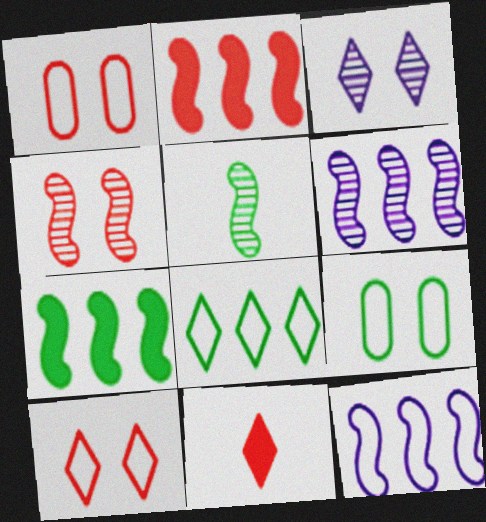[[3, 8, 11], 
[4, 5, 6], 
[6, 9, 11]]